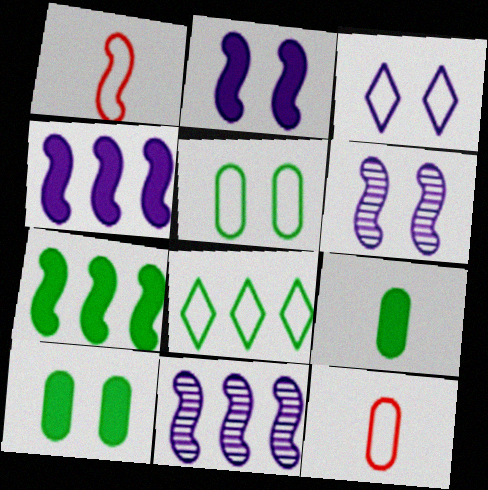[[1, 6, 7]]